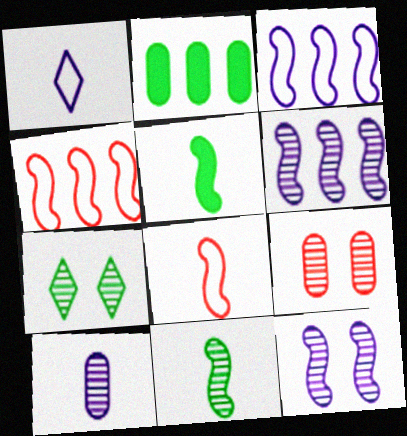[[4, 5, 12], 
[7, 9, 12]]